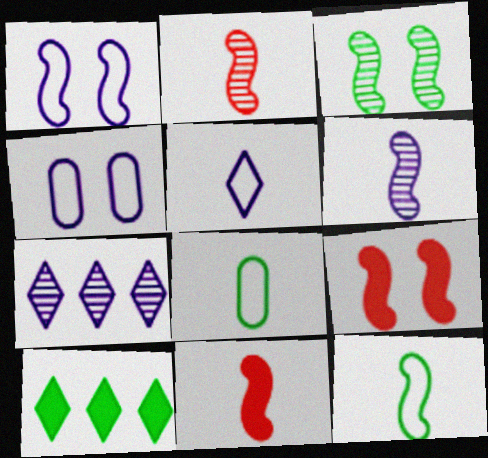[[1, 3, 9], 
[2, 4, 10], 
[3, 8, 10], 
[6, 11, 12], 
[7, 8, 9]]